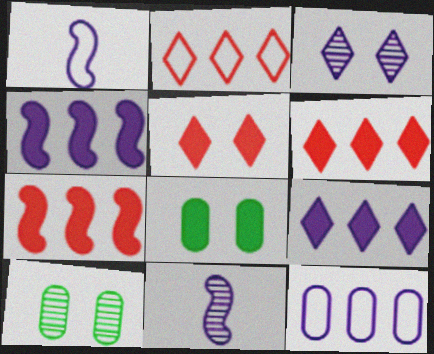[[1, 6, 10], 
[2, 8, 11]]